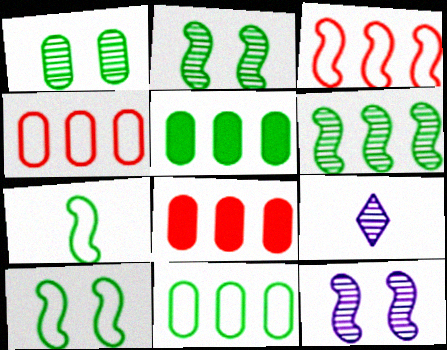[[8, 9, 10]]